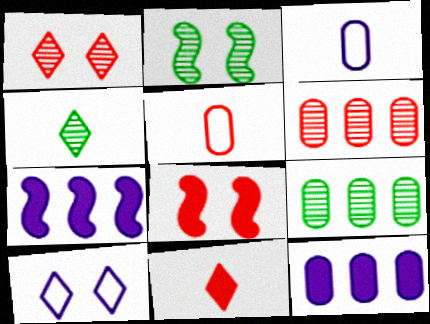[[2, 4, 9]]